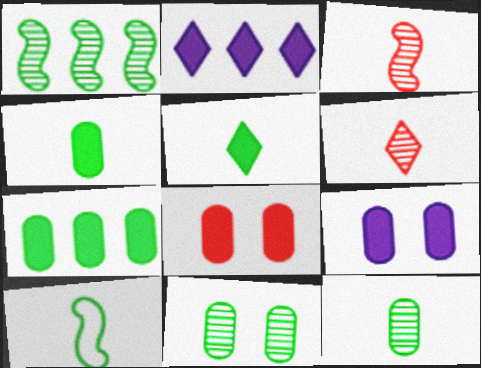[[5, 10, 12]]